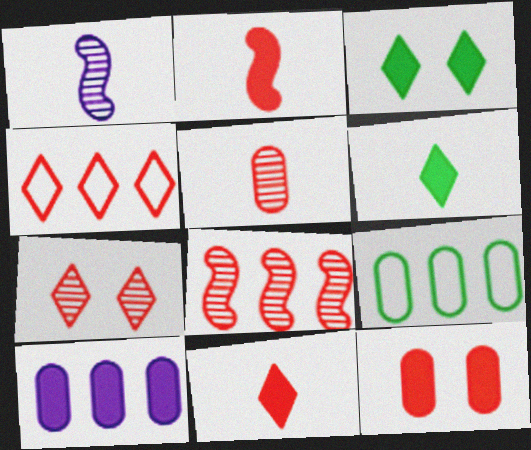[[2, 3, 10], 
[4, 7, 11], 
[5, 7, 8]]